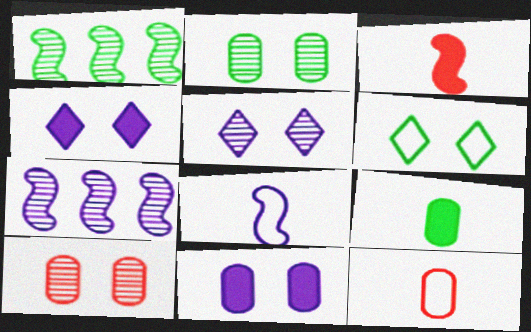[[1, 4, 12], 
[1, 6, 9]]